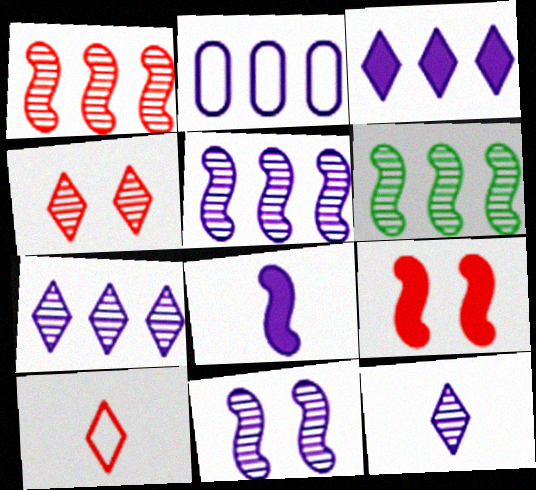[[1, 5, 6], 
[2, 3, 5]]